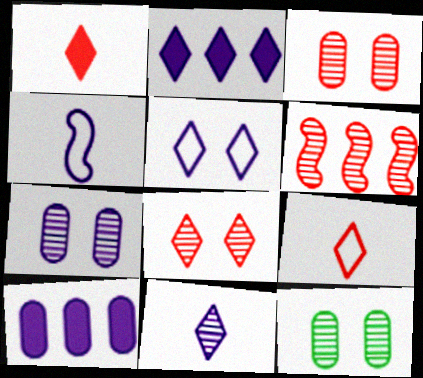[[2, 4, 7], 
[2, 5, 11], 
[3, 7, 12], 
[6, 11, 12]]